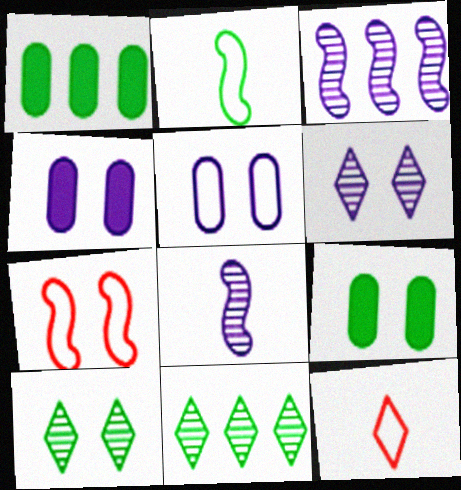[[1, 2, 10], 
[2, 9, 11], 
[3, 9, 12], 
[4, 7, 10], 
[6, 7, 9]]